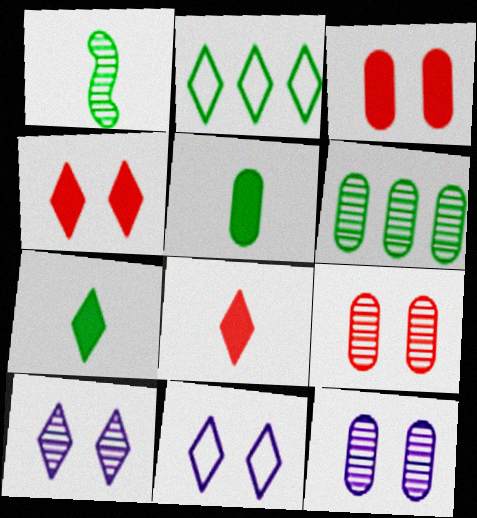[[2, 8, 10]]